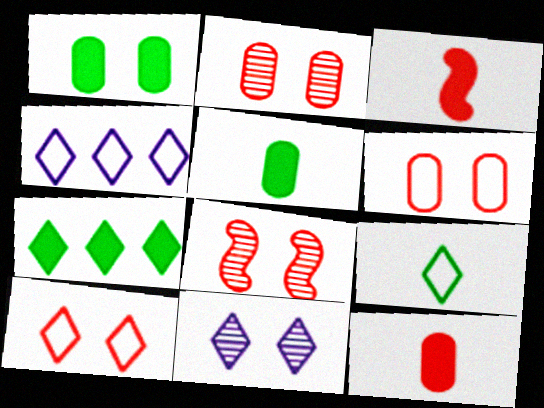[[4, 5, 8], 
[4, 9, 10]]